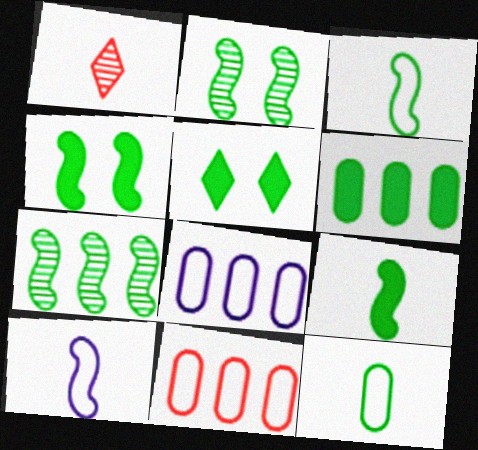[[1, 4, 8], 
[3, 4, 7], 
[5, 6, 9], 
[5, 7, 12]]